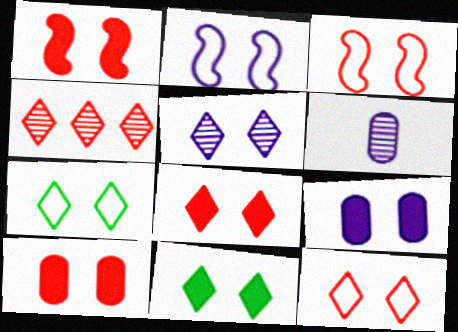[[1, 8, 10], 
[1, 9, 11], 
[2, 5, 9], 
[5, 7, 8], 
[5, 11, 12]]